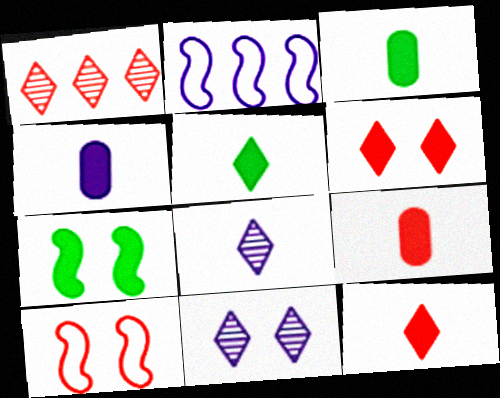[[1, 9, 10], 
[2, 4, 11], 
[3, 4, 9]]